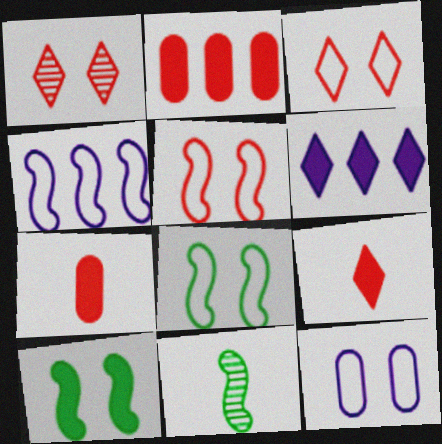[[1, 10, 12], 
[3, 8, 12], 
[6, 7, 10]]